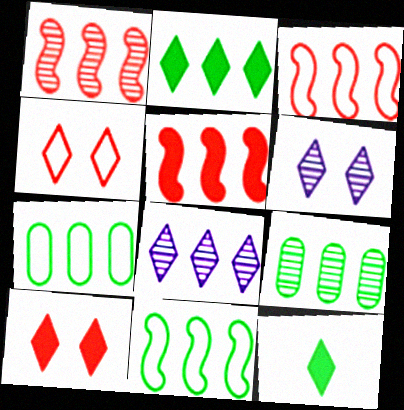[[1, 3, 5], 
[1, 8, 9], 
[2, 9, 11], 
[4, 8, 12], 
[5, 7, 8]]